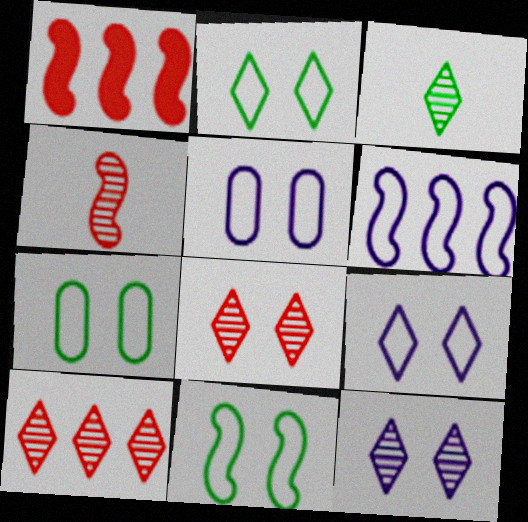[[1, 3, 5], 
[2, 7, 11], 
[3, 10, 12]]